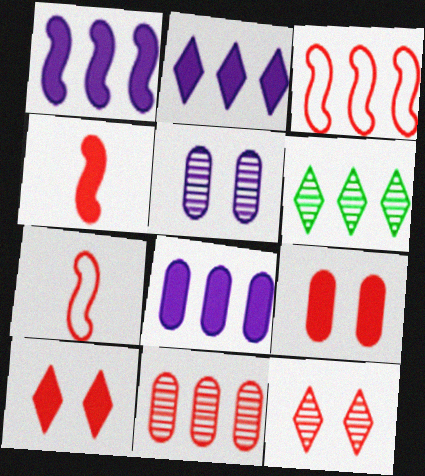[[1, 2, 8], 
[3, 6, 8], 
[7, 10, 11]]